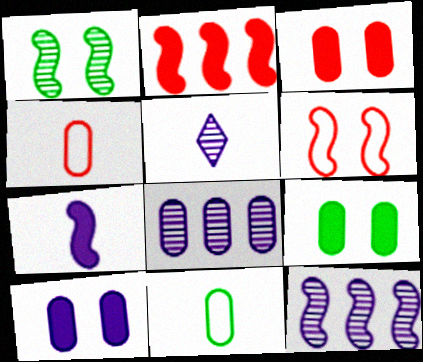[[3, 8, 11], 
[3, 9, 10], 
[4, 8, 9]]